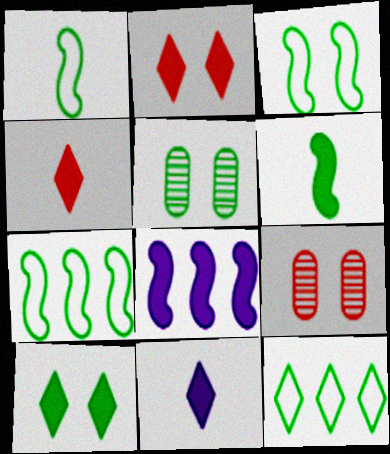[[1, 3, 7], 
[3, 5, 10], 
[5, 6, 12], 
[7, 9, 11]]